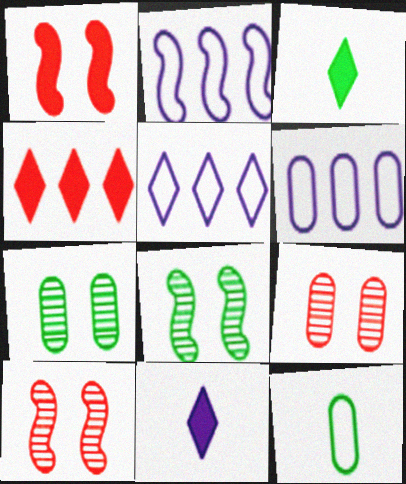[[2, 3, 9], 
[2, 5, 6], 
[3, 6, 10]]